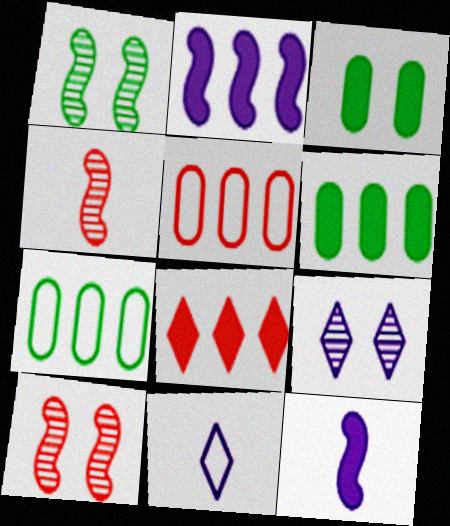[[2, 6, 8], 
[3, 8, 12], 
[6, 10, 11]]